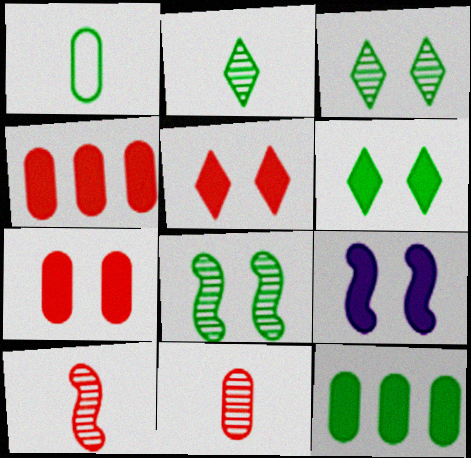[[6, 7, 9]]